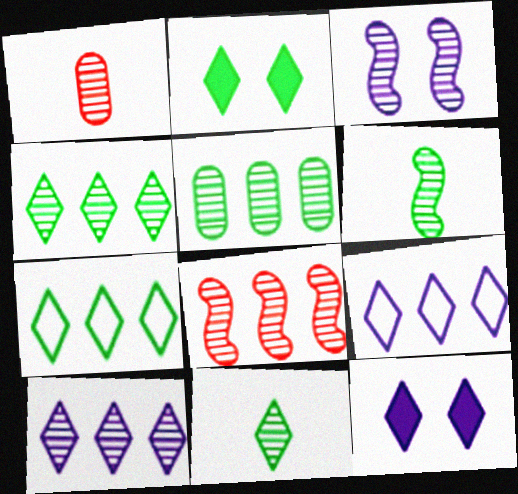[[1, 3, 4], 
[2, 7, 11], 
[3, 6, 8], 
[5, 8, 10]]